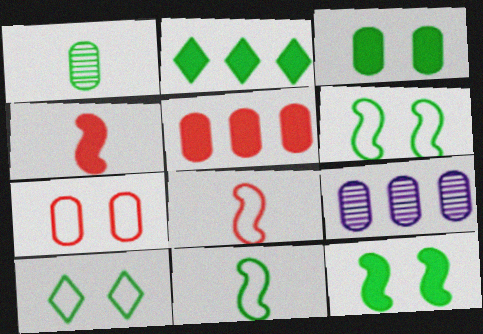[[1, 2, 6], 
[4, 9, 10]]